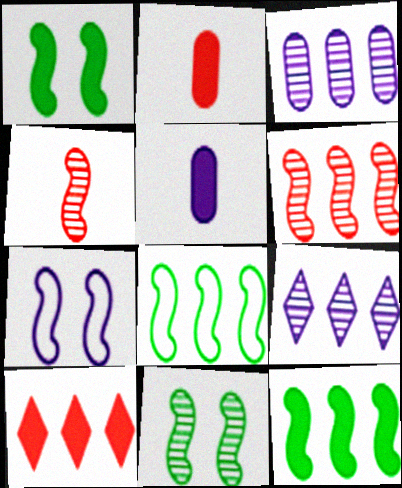[[1, 5, 10], 
[3, 8, 10], 
[4, 7, 12], 
[5, 7, 9]]